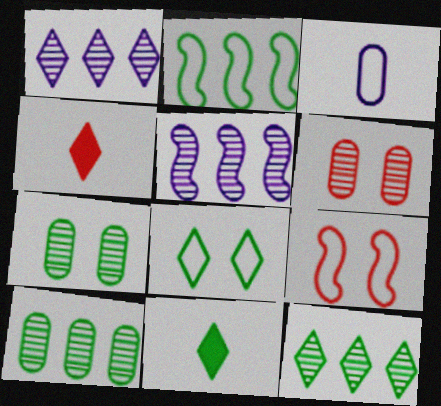[[1, 4, 8], 
[2, 7, 11], 
[8, 11, 12]]